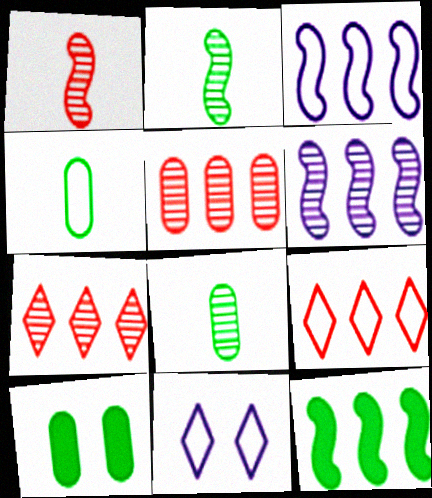[]